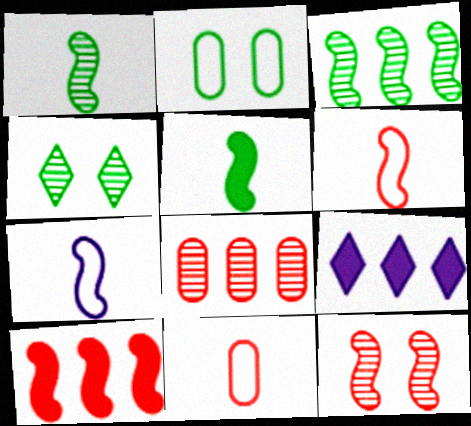[[6, 10, 12]]